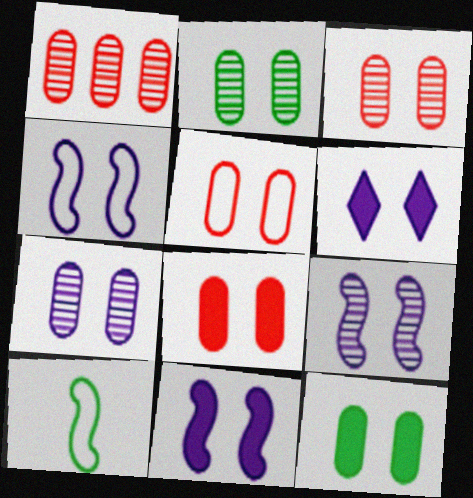[[1, 6, 10], 
[2, 3, 7], 
[3, 5, 8], 
[4, 6, 7], 
[4, 9, 11], 
[5, 7, 12]]